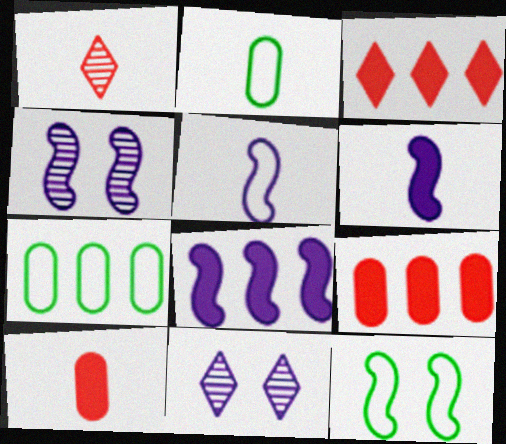[[1, 2, 6], 
[2, 3, 4], 
[4, 5, 8]]